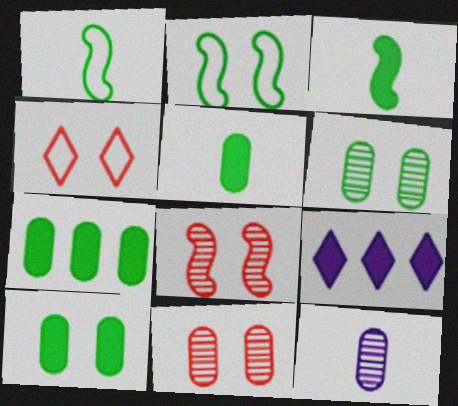[[1, 9, 11], 
[5, 7, 10]]